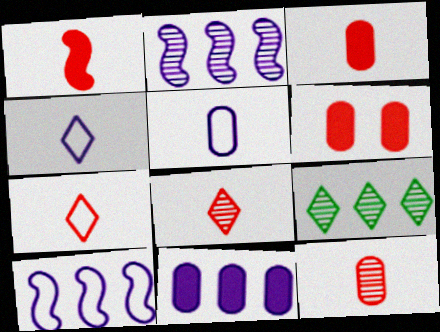[[1, 7, 12]]